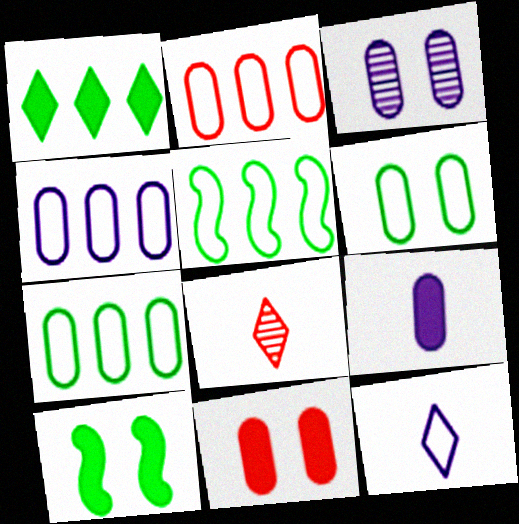[[2, 4, 7], 
[3, 4, 9], 
[3, 6, 11], 
[4, 8, 10]]